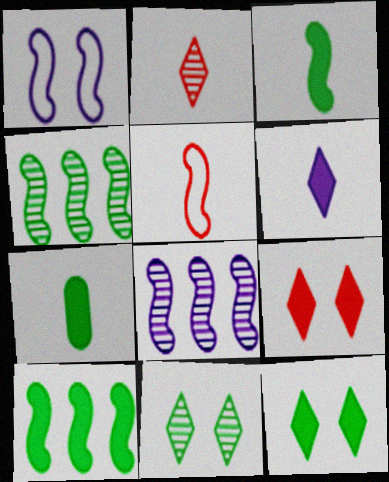[[7, 10, 12]]